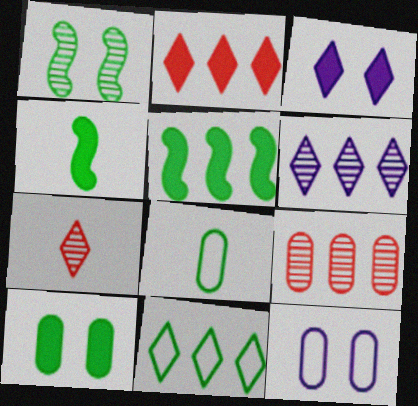[[2, 6, 11], 
[3, 7, 11], 
[5, 7, 12]]